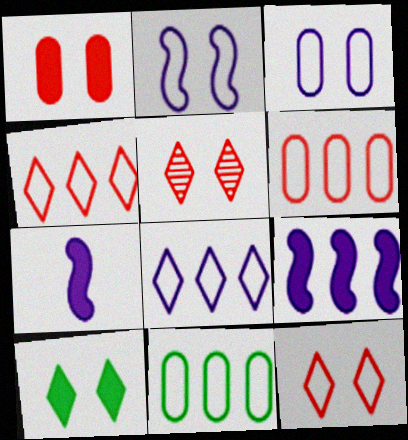[[5, 7, 11]]